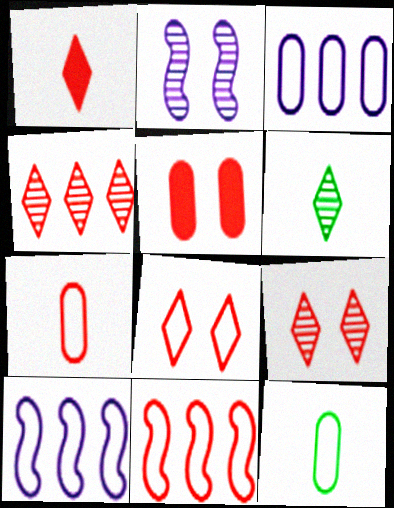[[1, 4, 8], 
[5, 6, 10], 
[7, 8, 11], 
[8, 10, 12]]